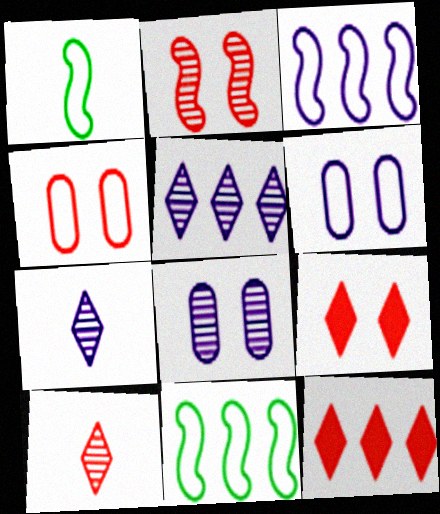[[1, 8, 12], 
[2, 4, 9]]